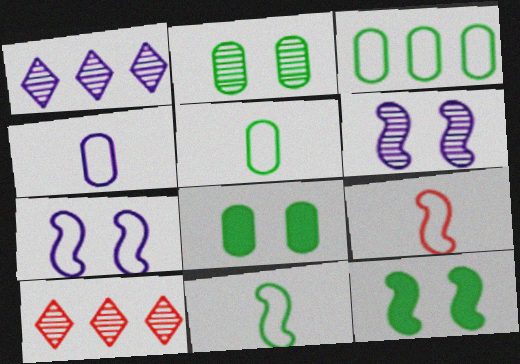[[1, 8, 9], 
[4, 10, 12]]